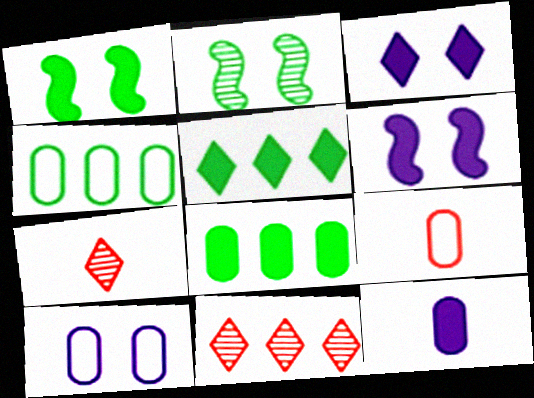[[4, 6, 7], 
[4, 9, 10]]